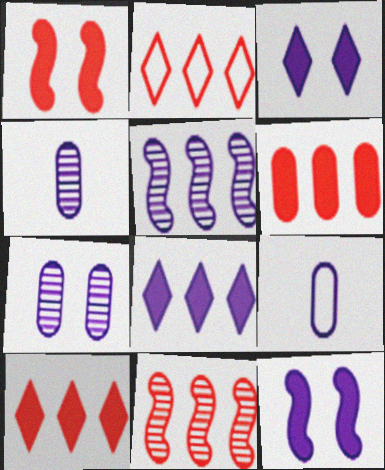[[2, 6, 11], 
[3, 5, 9]]